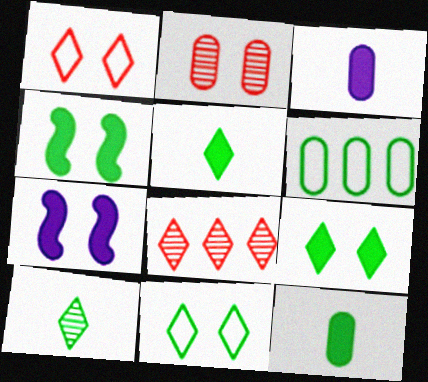[[2, 3, 6], 
[2, 7, 11], 
[4, 6, 10]]